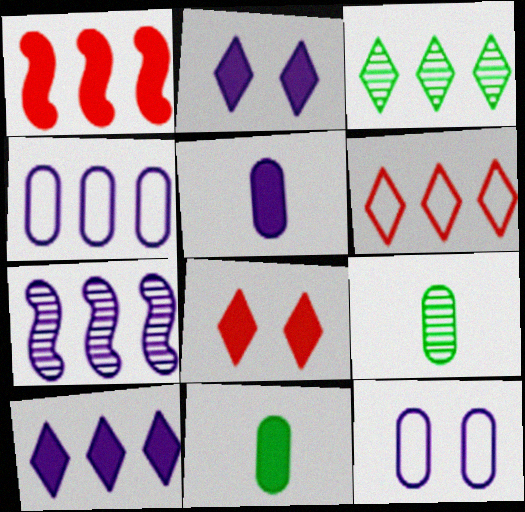[[1, 2, 11], 
[1, 3, 4], 
[3, 6, 10], 
[4, 7, 10]]